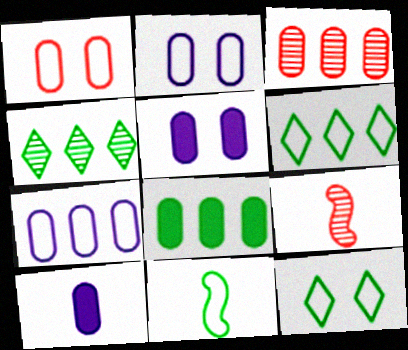[[3, 7, 8], 
[5, 6, 9]]